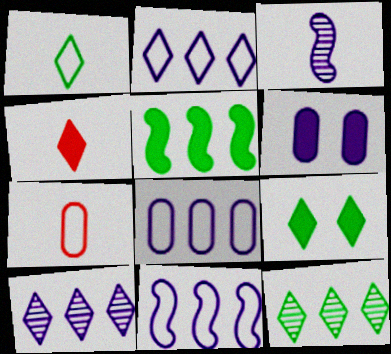[[1, 9, 12], 
[2, 3, 6], 
[2, 8, 11], 
[4, 5, 6]]